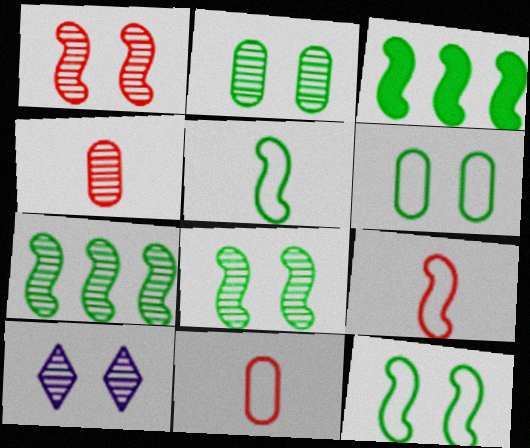[[1, 2, 10], 
[3, 5, 8], 
[3, 10, 11], 
[4, 7, 10]]